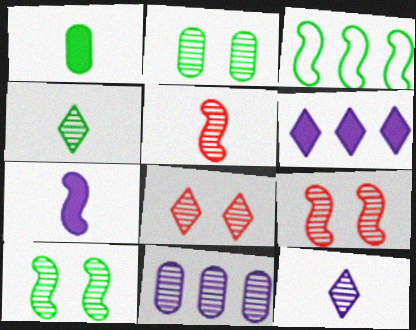[[3, 7, 9], 
[4, 9, 11]]